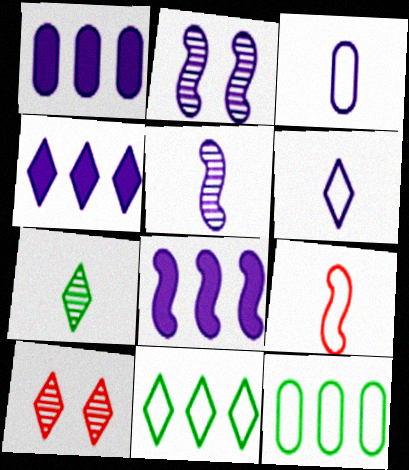[[1, 2, 6], 
[1, 4, 8], 
[2, 3, 4]]